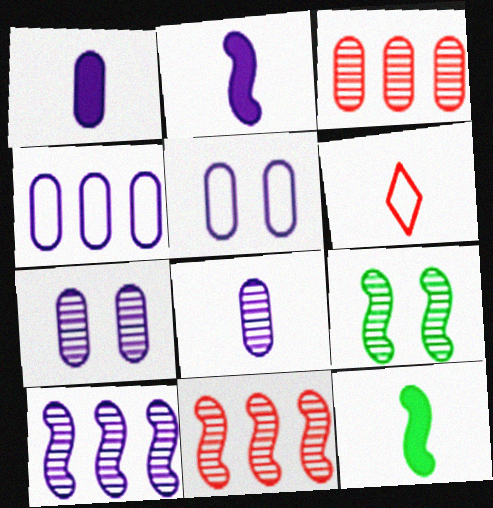[[1, 4, 7], 
[6, 8, 12]]